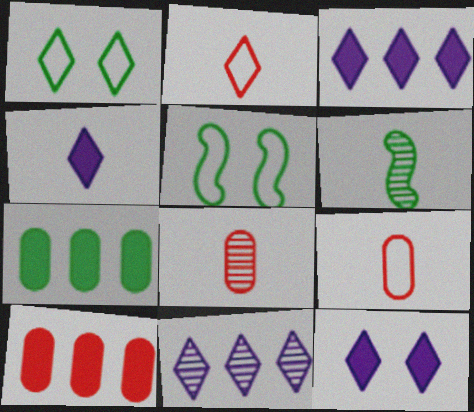[[1, 6, 7], 
[3, 4, 12], 
[3, 5, 8], 
[4, 6, 9]]